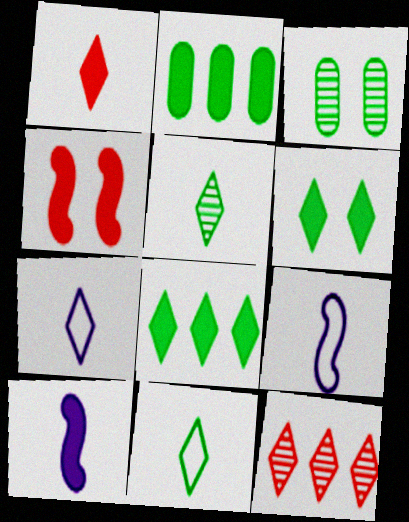[[1, 5, 7], 
[6, 7, 12]]